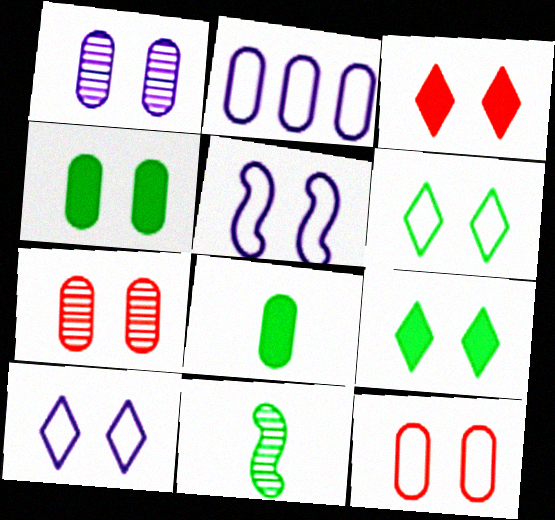[[1, 4, 12], 
[2, 3, 11], 
[2, 7, 8], 
[5, 6, 12], 
[5, 7, 9]]